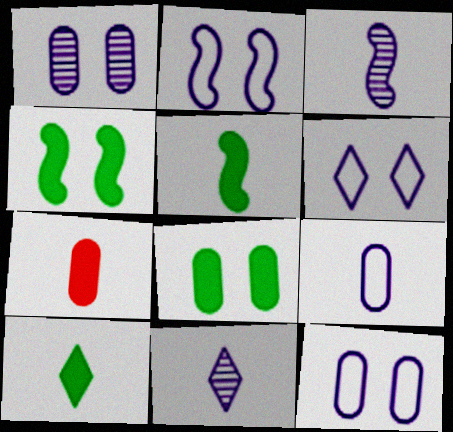[[2, 6, 12]]